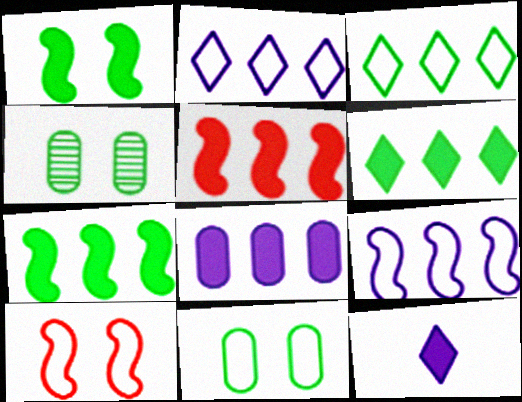[[5, 6, 8]]